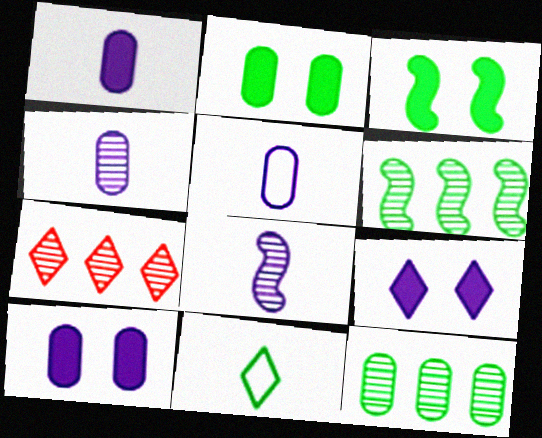[[1, 4, 5], 
[2, 6, 11], 
[3, 5, 7], 
[3, 11, 12], 
[7, 9, 11]]